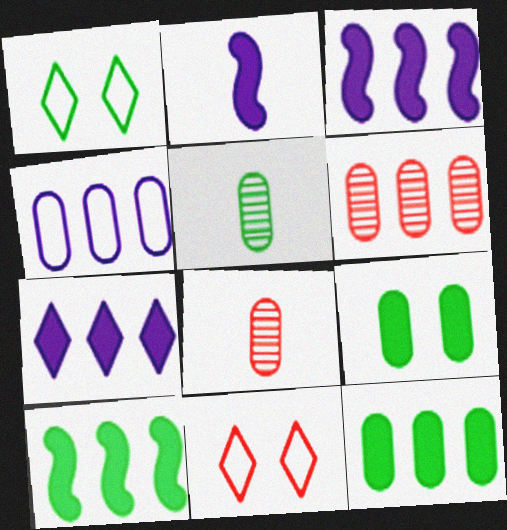[[1, 2, 6], 
[1, 3, 8], 
[1, 5, 10], 
[3, 5, 11], 
[4, 6, 12], 
[4, 8, 9]]